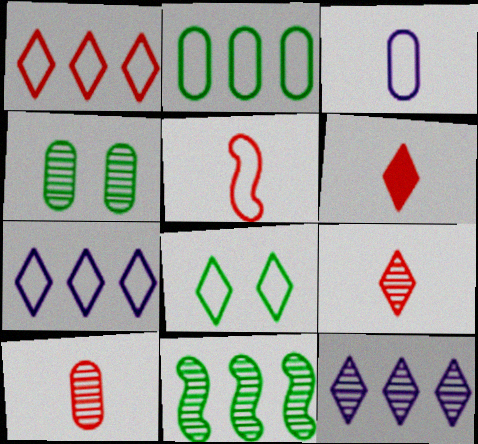[[5, 6, 10], 
[6, 8, 12]]